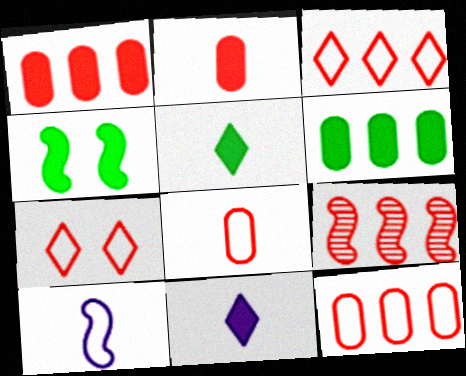[[1, 3, 9], 
[1, 4, 11], 
[2, 7, 9], 
[4, 5, 6], 
[4, 9, 10]]